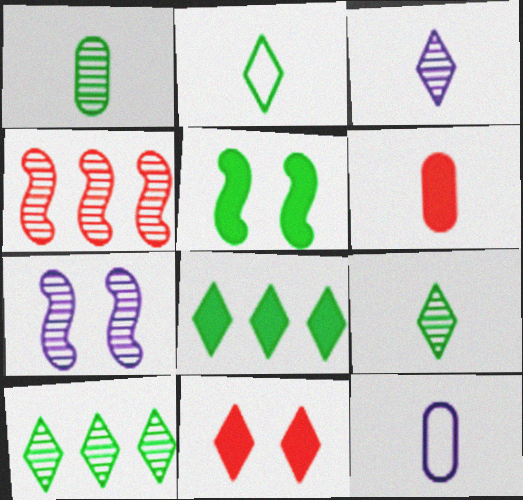[[1, 6, 12]]